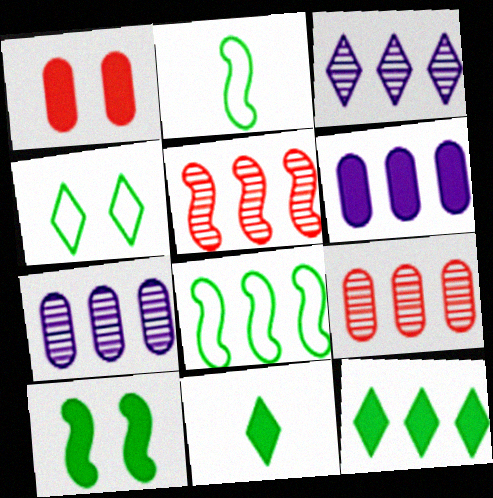[[1, 2, 3]]